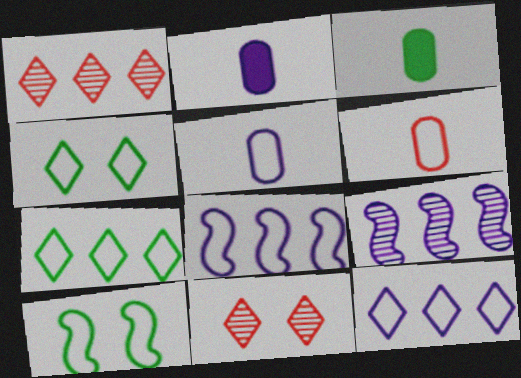[[1, 2, 10], 
[3, 8, 11], 
[4, 6, 8], 
[6, 10, 12]]